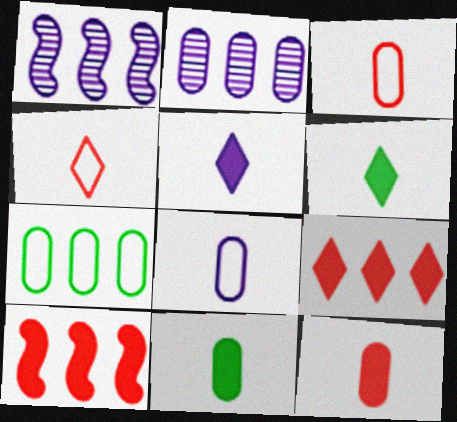[[1, 7, 9]]